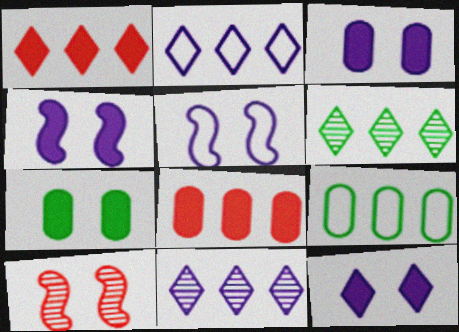[[1, 2, 6], 
[3, 4, 12]]